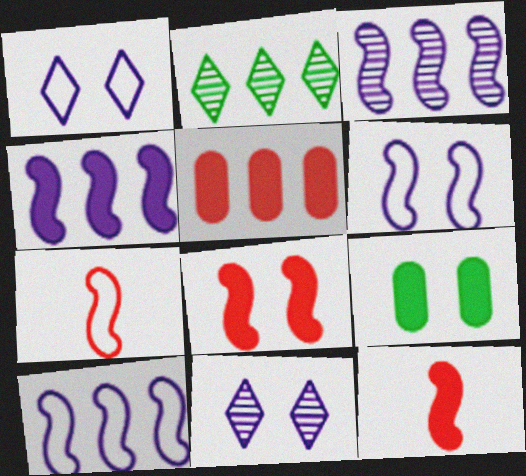[[2, 5, 10], 
[3, 4, 10]]